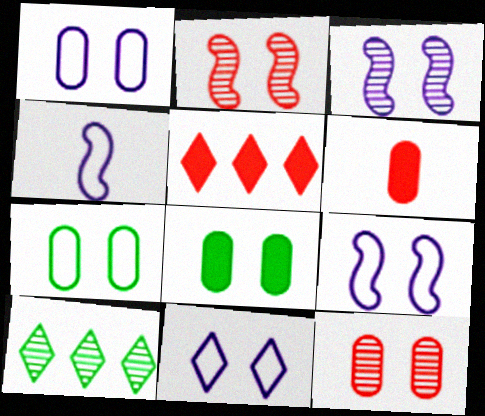[[1, 8, 12], 
[1, 9, 11], 
[2, 8, 11], 
[6, 9, 10]]